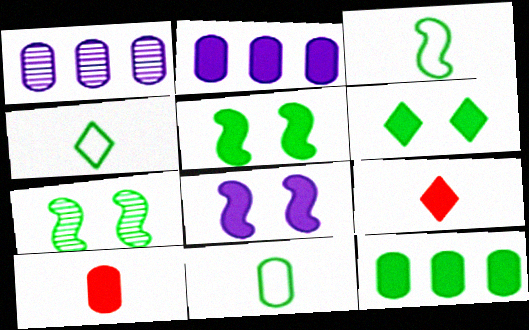[[2, 5, 9], 
[3, 4, 11], 
[4, 7, 12], 
[8, 9, 12]]